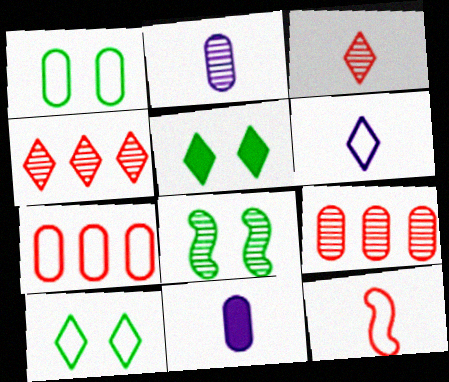[[1, 5, 8], 
[1, 9, 11], 
[2, 4, 8], 
[4, 5, 6]]